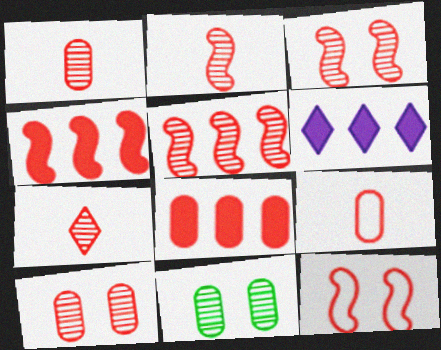[[1, 2, 7], 
[2, 3, 5], 
[2, 4, 12], 
[5, 7, 10], 
[7, 8, 12], 
[8, 9, 10]]